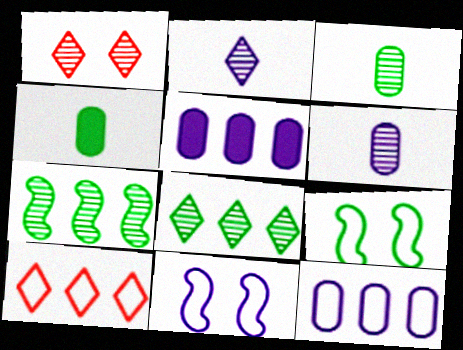[[1, 2, 8], 
[1, 6, 7], 
[2, 5, 11], 
[4, 8, 9], 
[5, 7, 10]]